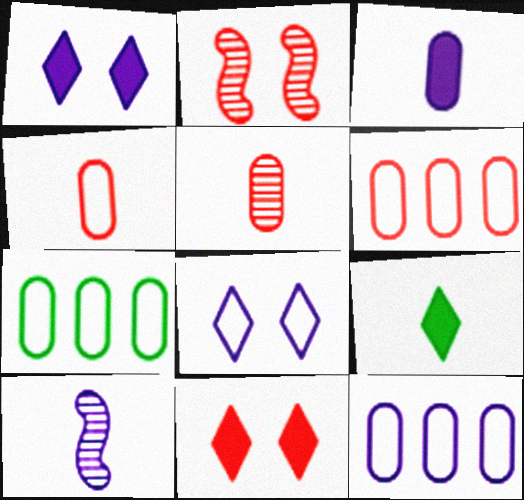[[1, 10, 12], 
[2, 9, 12], 
[4, 9, 10], 
[6, 7, 12], 
[7, 10, 11]]